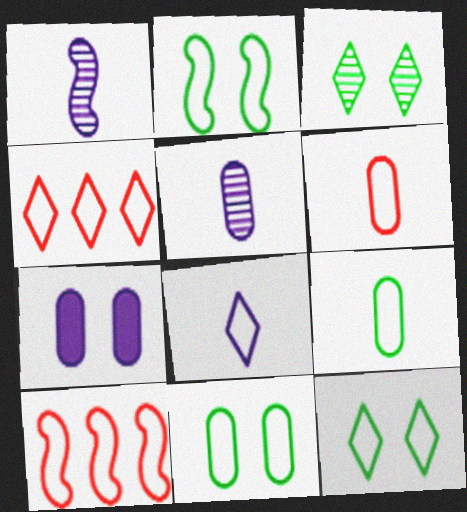[[2, 11, 12], 
[4, 8, 12], 
[8, 10, 11]]